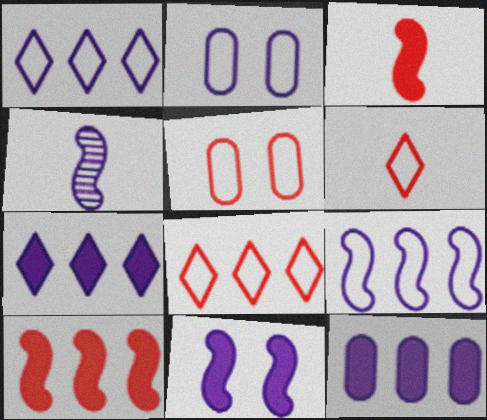[[2, 4, 7], 
[4, 9, 11]]